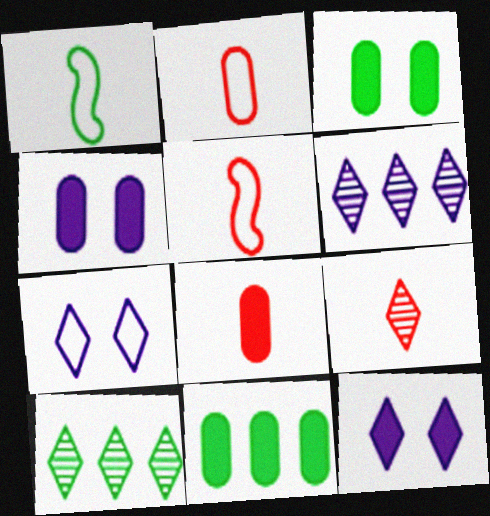[[1, 3, 10], 
[3, 5, 6], 
[4, 5, 10], 
[4, 8, 11], 
[5, 8, 9]]